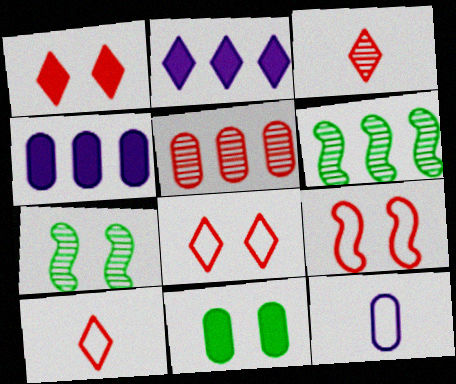[[1, 6, 12], 
[4, 7, 10], 
[5, 11, 12]]